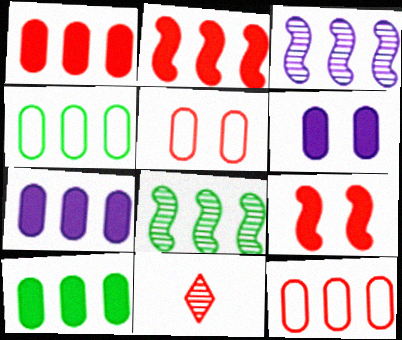[[1, 7, 10], 
[2, 5, 11], 
[9, 11, 12]]